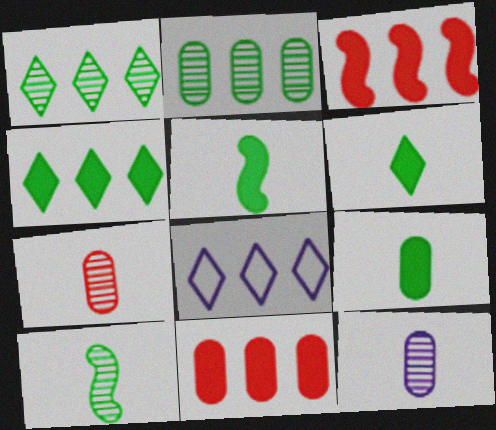[[2, 3, 8], 
[5, 6, 9]]